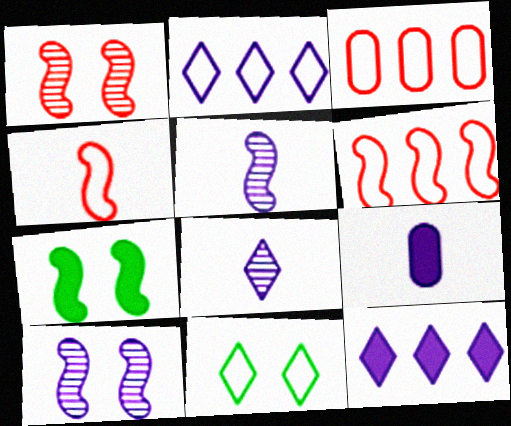[[2, 9, 10], 
[3, 7, 8], 
[5, 6, 7]]